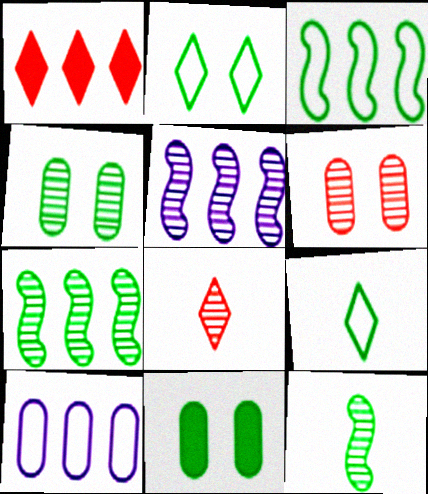[[1, 7, 10], 
[4, 5, 8], 
[7, 9, 11]]